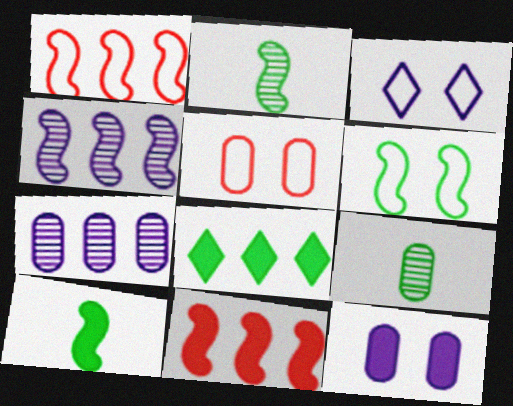[[1, 7, 8], 
[3, 5, 6], 
[3, 9, 11], 
[6, 8, 9]]